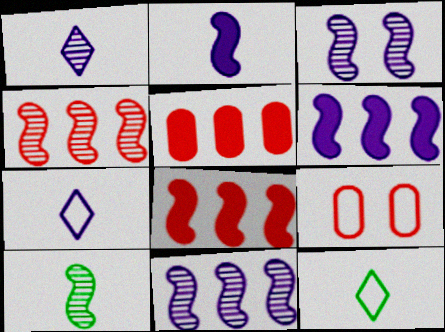[[3, 4, 10], 
[3, 5, 12]]